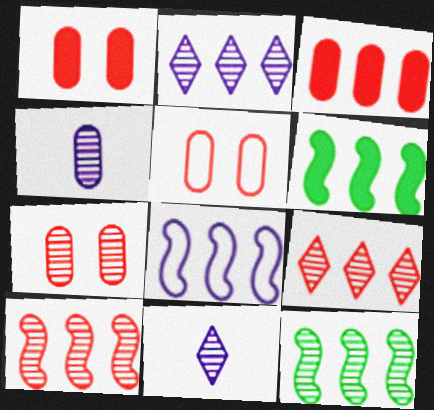[[1, 5, 7], 
[5, 6, 11], 
[6, 8, 10], 
[7, 11, 12]]